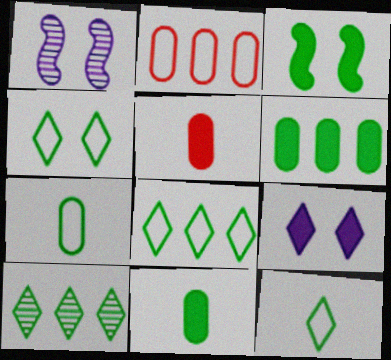[[1, 5, 8], 
[3, 7, 10], 
[4, 8, 12]]